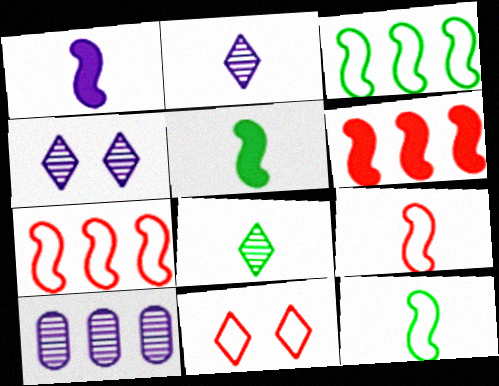[[5, 10, 11]]